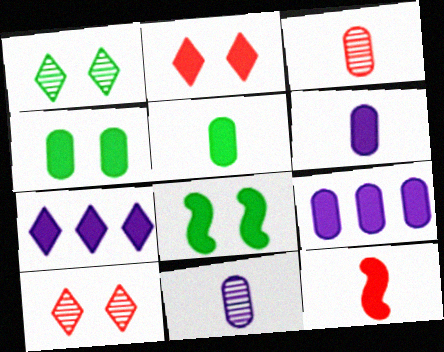[[4, 7, 12]]